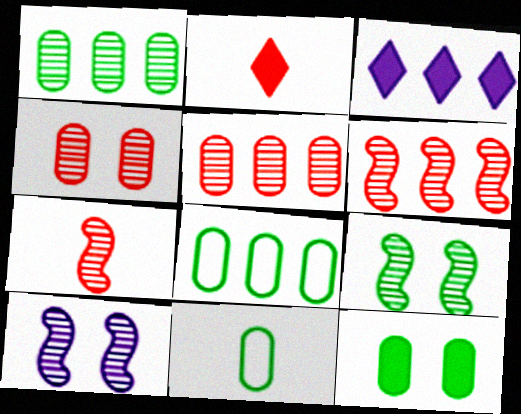[[1, 11, 12], 
[2, 8, 10], 
[3, 6, 8]]